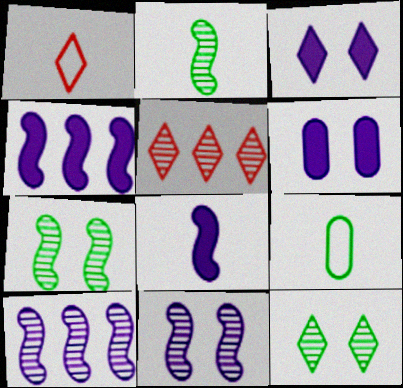[]